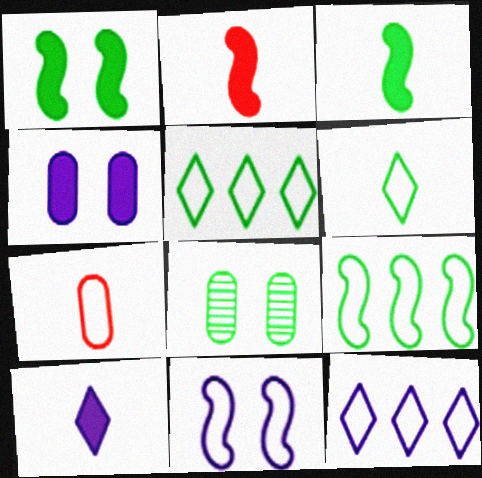[[2, 8, 12], 
[3, 5, 8], 
[5, 7, 11]]